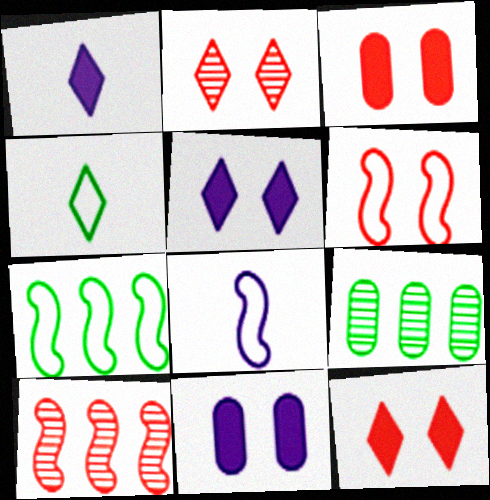[[1, 6, 9], 
[2, 3, 6], 
[4, 10, 11], 
[6, 7, 8], 
[8, 9, 12]]